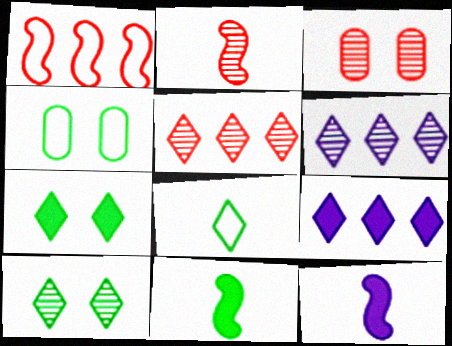[[2, 3, 5], 
[2, 4, 9], 
[4, 5, 12]]